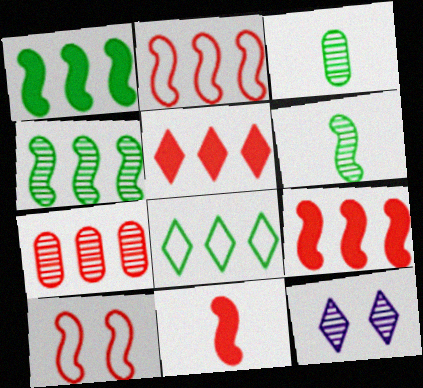[[2, 5, 7], 
[6, 7, 12]]